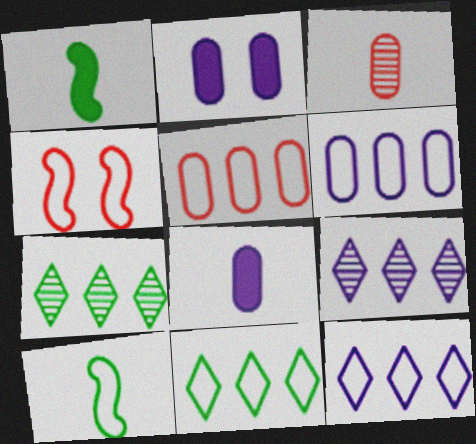[[4, 7, 8]]